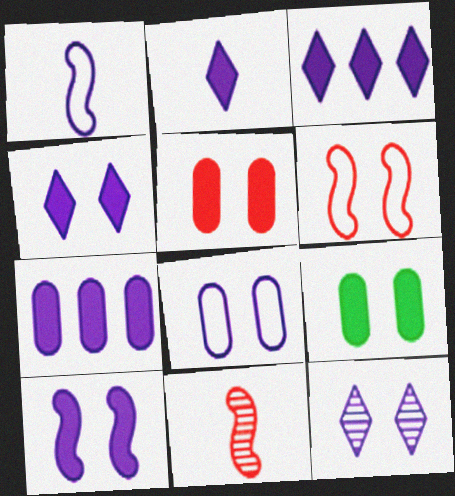[[1, 7, 12], 
[2, 3, 4], 
[2, 7, 10], 
[6, 9, 12], 
[8, 10, 12]]